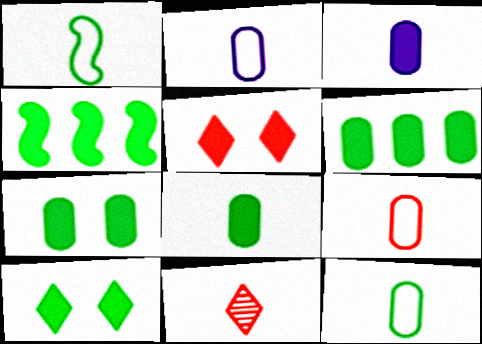[[1, 3, 11], 
[2, 9, 12], 
[3, 4, 5], 
[4, 8, 10], 
[6, 7, 8]]